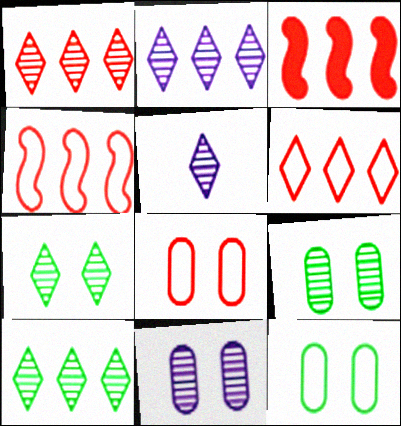[[1, 2, 10], 
[1, 5, 7], 
[3, 5, 12]]